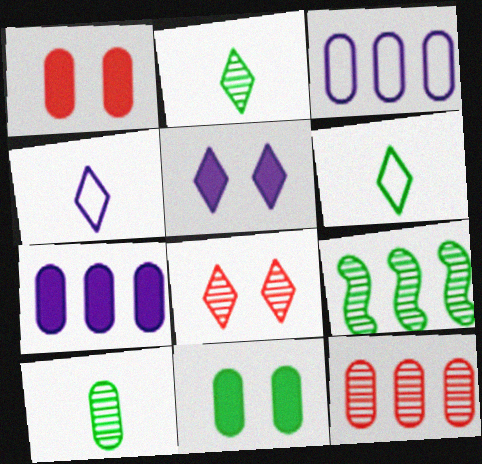[[1, 3, 10], 
[1, 4, 9], 
[6, 9, 11]]